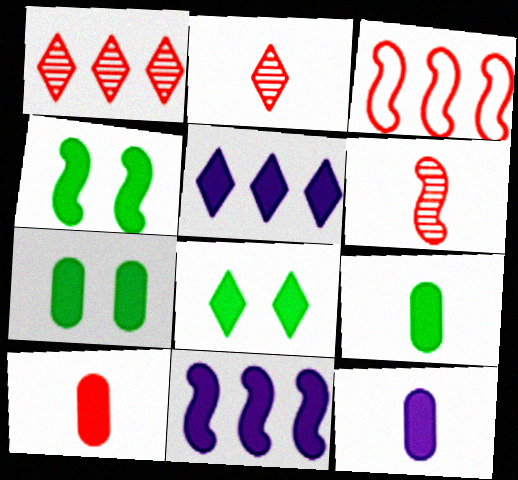[[4, 5, 10], 
[4, 7, 8], 
[8, 10, 11], 
[9, 10, 12]]